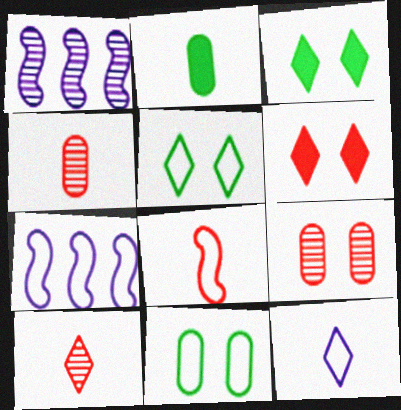[[3, 4, 7]]